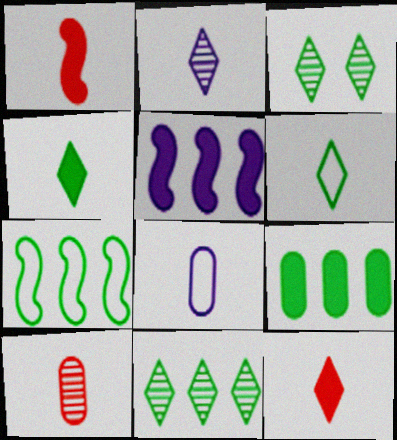[[2, 6, 12], 
[7, 9, 11]]